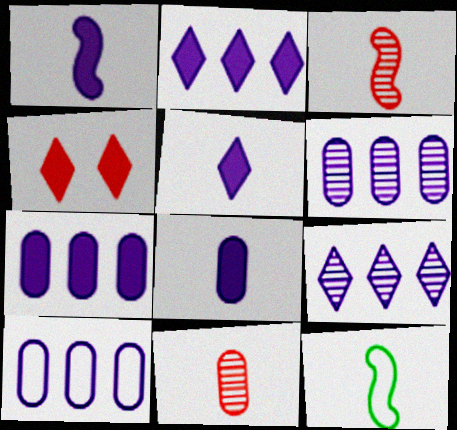[[1, 3, 12], 
[1, 5, 8], 
[4, 6, 12], 
[5, 11, 12], 
[6, 7, 10]]